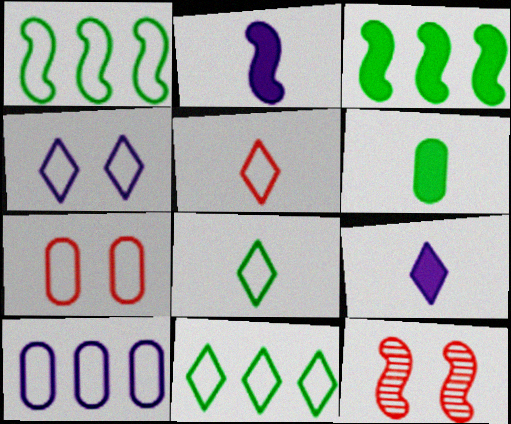[[1, 2, 12], 
[4, 5, 11]]